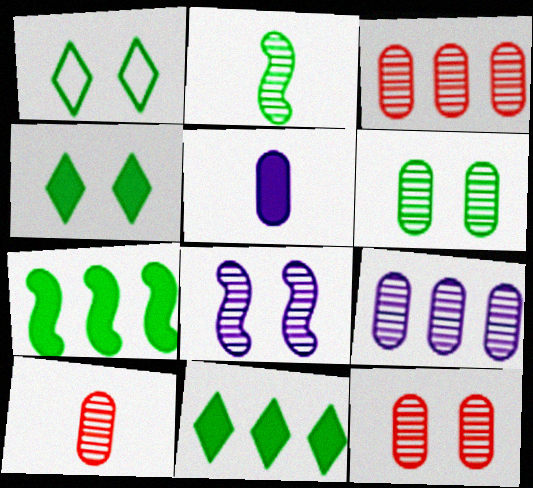[[3, 10, 12], 
[6, 9, 10]]